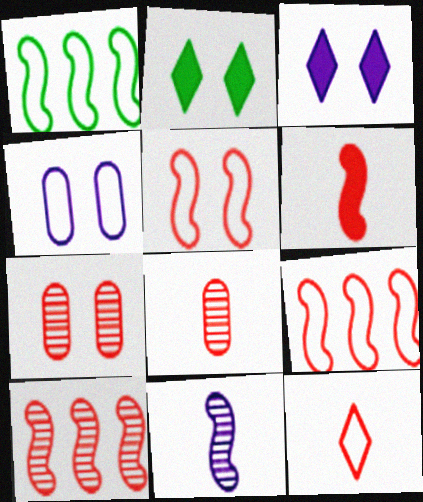[[1, 3, 8], 
[1, 4, 12], 
[5, 6, 10], 
[6, 8, 12]]